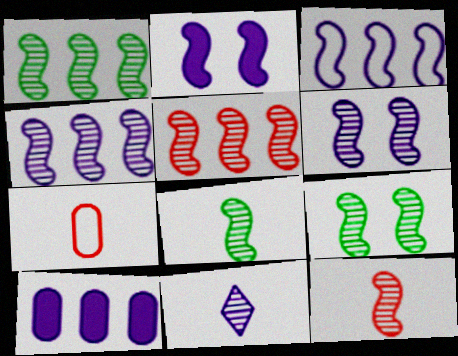[[1, 4, 5], 
[1, 6, 12], 
[1, 8, 9], 
[4, 9, 12], 
[5, 6, 8]]